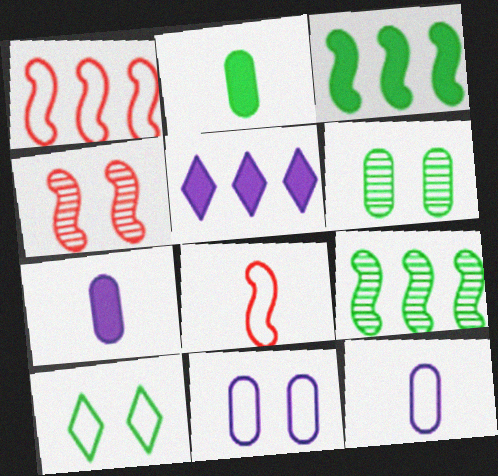[[1, 10, 12], 
[2, 9, 10], 
[5, 6, 8]]